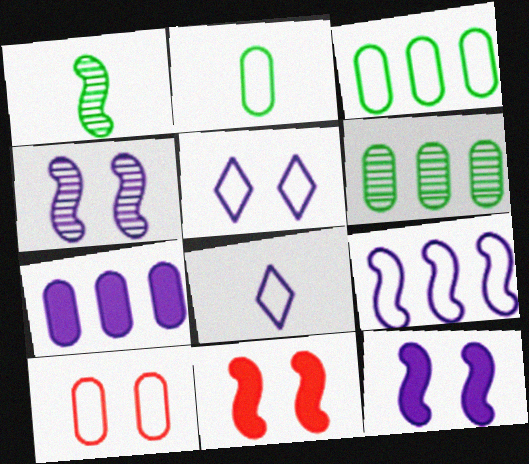[[1, 9, 11], 
[4, 7, 8], 
[6, 8, 11]]